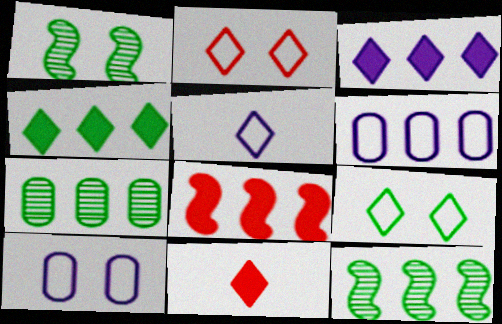[[1, 6, 11], 
[10, 11, 12]]